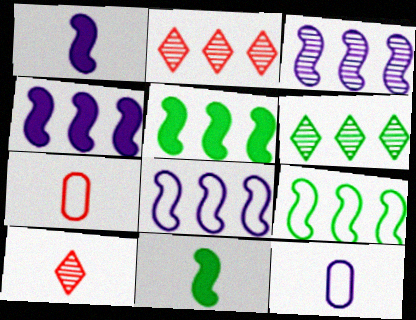[[3, 4, 8], 
[10, 11, 12]]